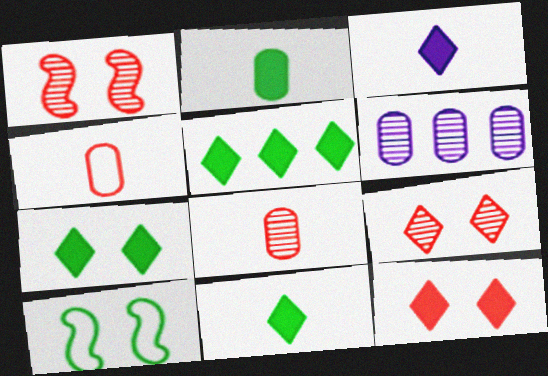[[3, 5, 12], 
[5, 7, 11]]